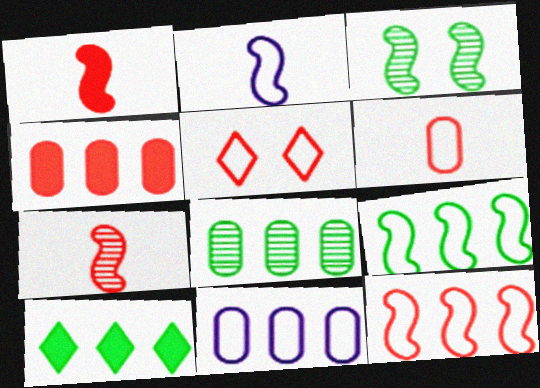[[4, 5, 7], 
[4, 8, 11], 
[5, 6, 12], 
[8, 9, 10]]